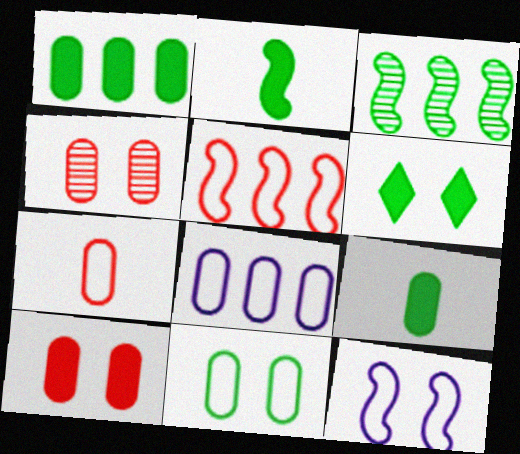[[1, 2, 6], 
[4, 6, 12], 
[4, 8, 9], 
[7, 8, 11]]